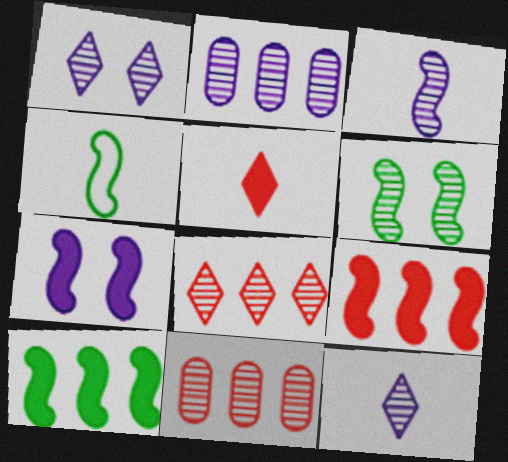[[1, 2, 3], 
[4, 6, 10], 
[6, 11, 12]]